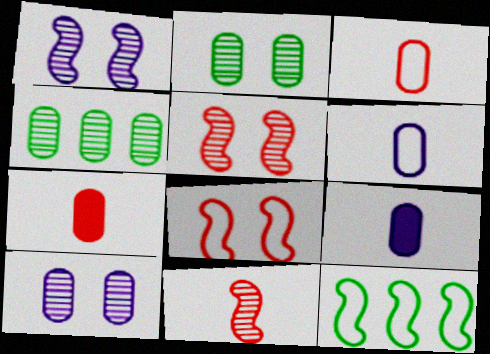[]